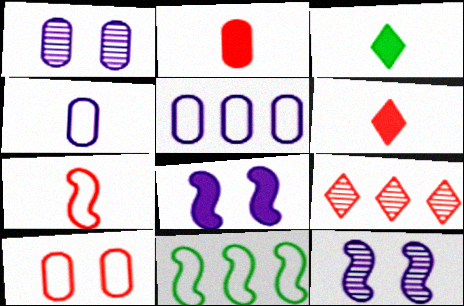[[1, 6, 11]]